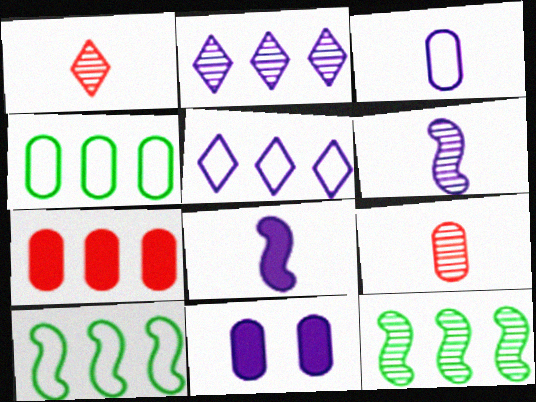[[1, 10, 11], 
[2, 7, 10], 
[4, 9, 11], 
[5, 6, 11], 
[5, 7, 12]]